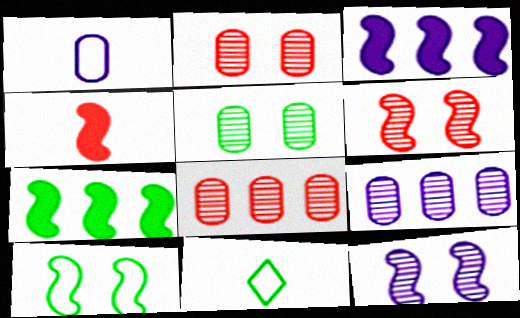[[2, 3, 11], 
[5, 7, 11]]